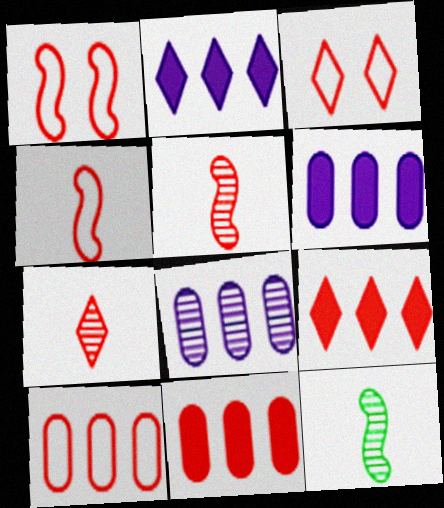[[1, 7, 11], 
[3, 4, 10], 
[3, 5, 11], 
[3, 6, 12], 
[3, 7, 9]]